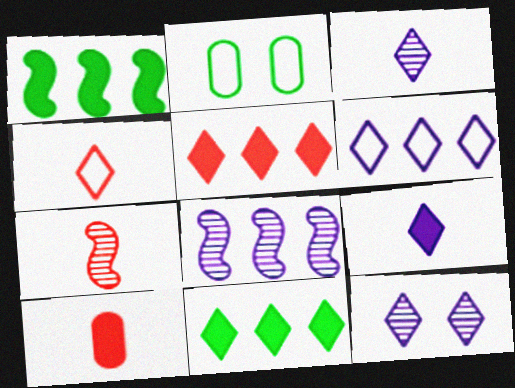[[4, 7, 10], 
[4, 11, 12], 
[6, 9, 12]]